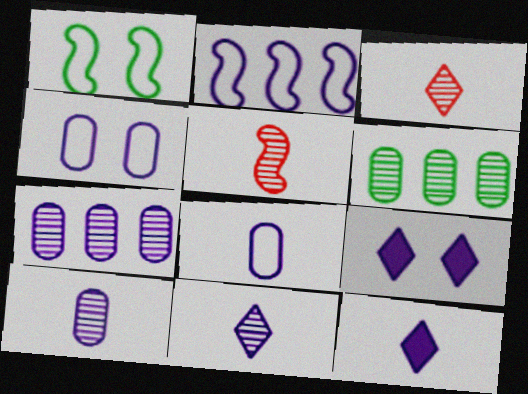[[2, 9, 10]]